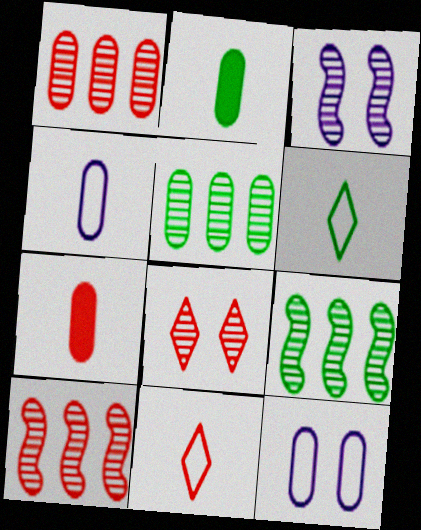[[1, 2, 12], 
[5, 7, 12]]